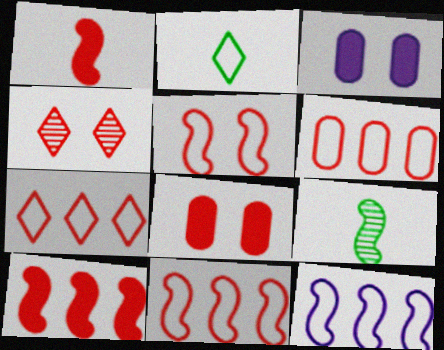[[1, 4, 6], 
[3, 7, 9], 
[4, 5, 8], 
[6, 7, 11]]